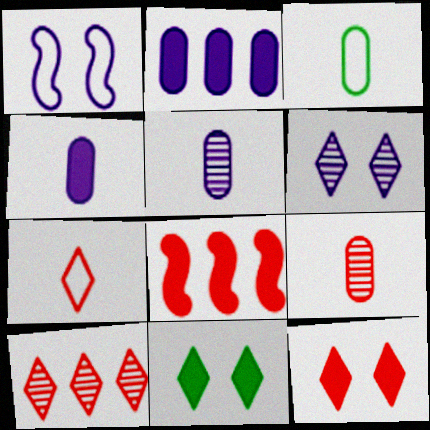[[3, 4, 9], 
[3, 6, 8], 
[4, 8, 11], 
[7, 10, 12]]